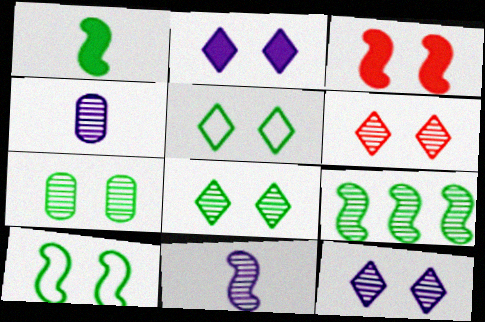[[1, 9, 10], 
[2, 5, 6], 
[4, 6, 9], 
[6, 8, 12]]